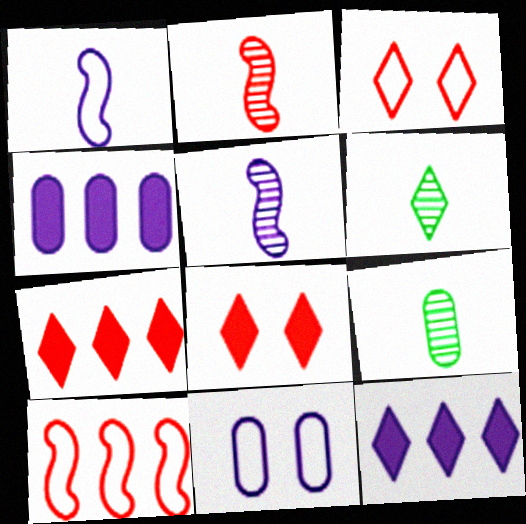[[3, 6, 12], 
[5, 11, 12]]